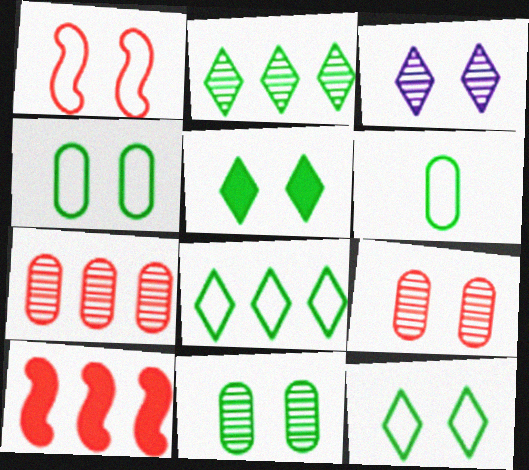[[3, 6, 10]]